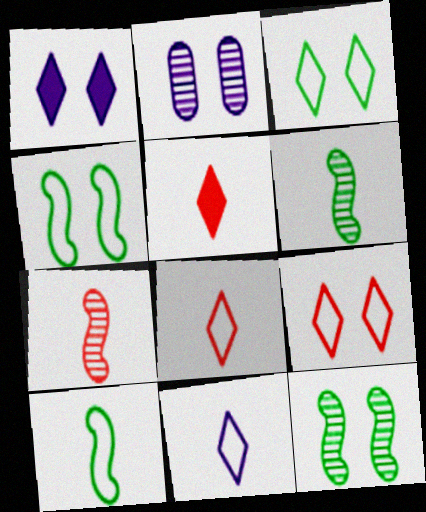[]